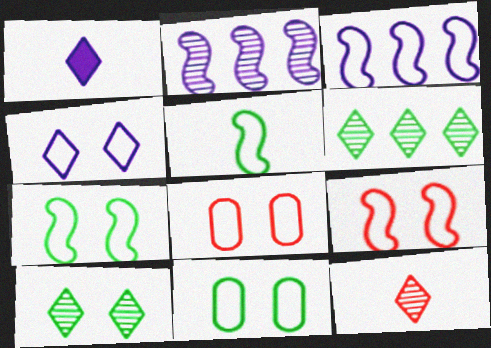[[3, 5, 9], 
[4, 7, 8], 
[4, 9, 11]]